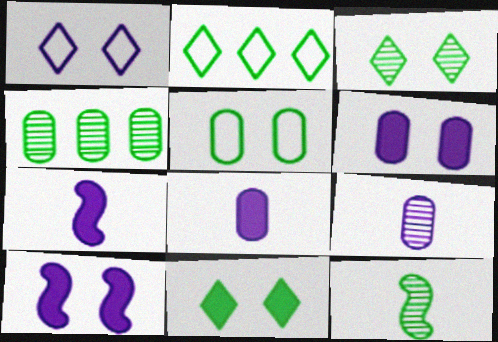[[3, 4, 12]]